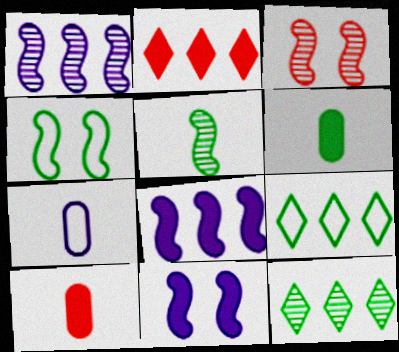[[1, 3, 5], 
[2, 6, 11], 
[3, 4, 11], 
[4, 6, 12]]